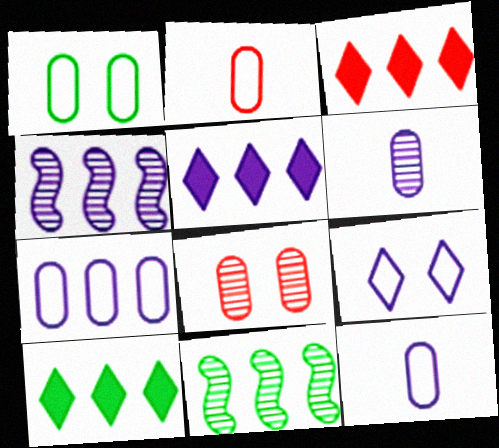[[1, 2, 7], 
[3, 5, 10], 
[3, 7, 11], 
[4, 5, 7]]